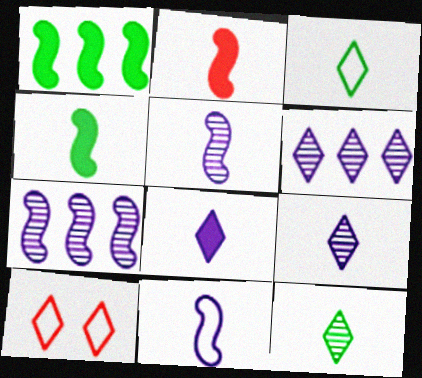[]